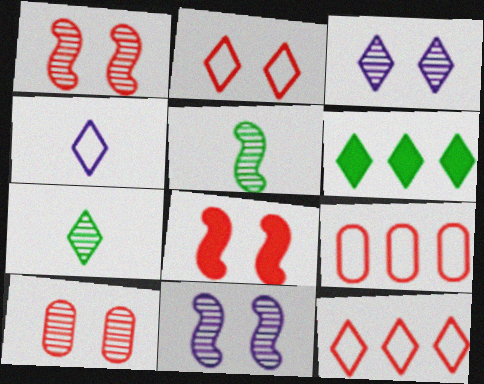[[2, 8, 10]]